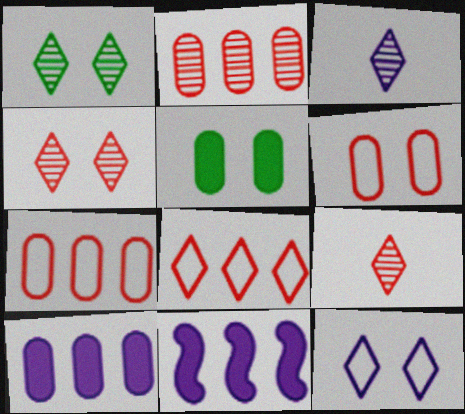[]